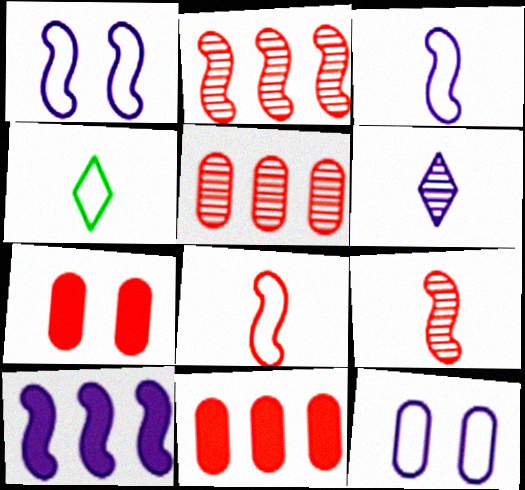[[6, 10, 12]]